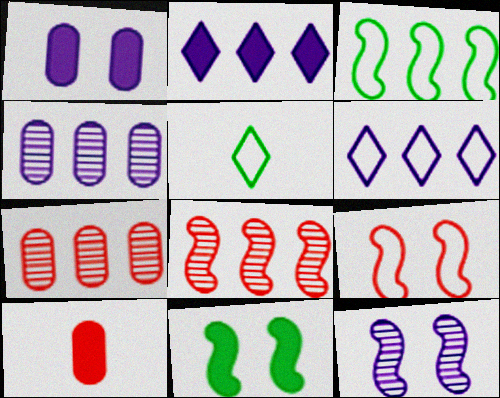[[1, 5, 8], 
[2, 3, 7], 
[2, 10, 11], 
[9, 11, 12]]